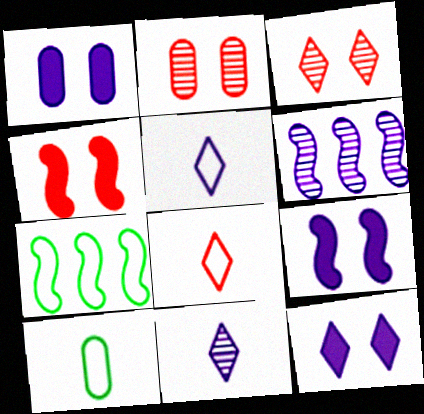[[1, 5, 6], 
[1, 9, 12]]